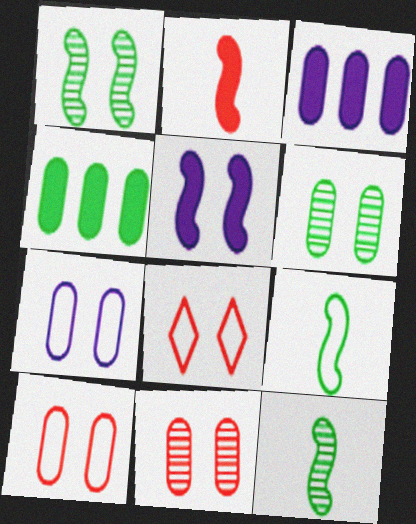[[3, 8, 12], 
[5, 6, 8]]